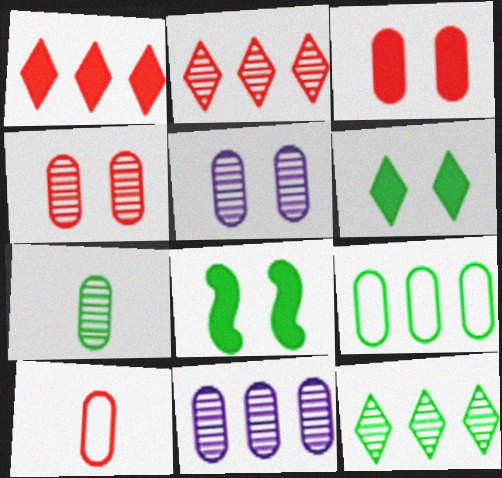[[4, 7, 11]]